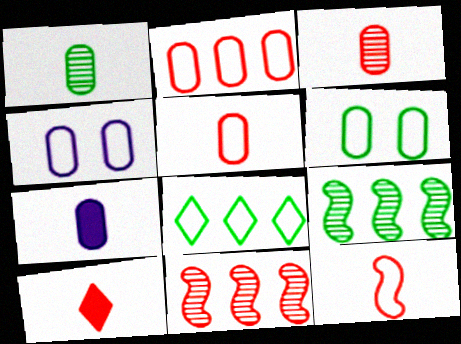[[1, 5, 7], 
[3, 10, 12], 
[4, 8, 12], 
[4, 9, 10]]